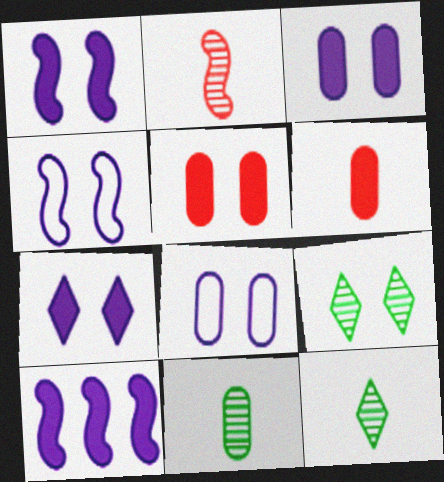[[1, 3, 7], 
[4, 5, 9]]